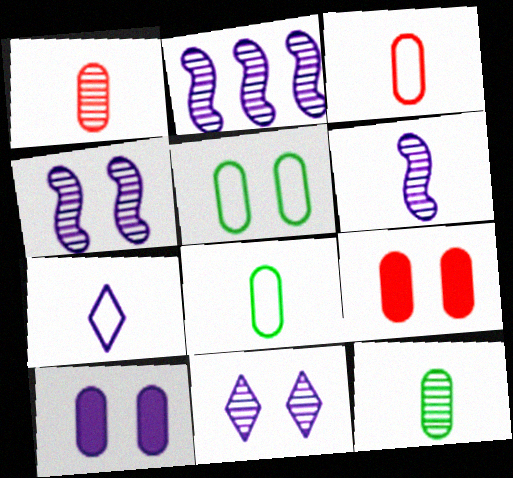[[2, 4, 6], 
[2, 7, 10]]